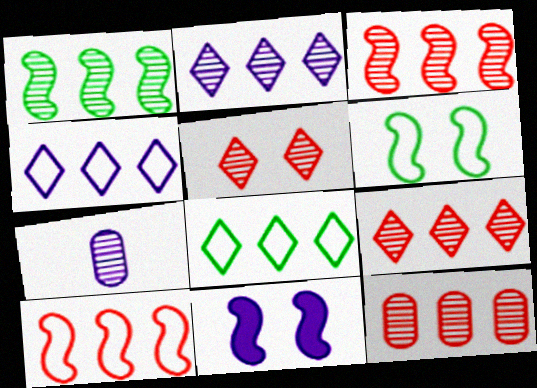[[1, 2, 12], 
[1, 5, 7], 
[3, 9, 12], 
[4, 7, 11]]